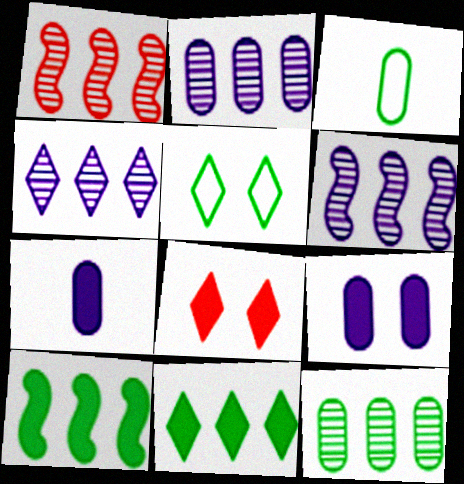[[1, 4, 12], 
[1, 5, 7], 
[2, 4, 6], 
[3, 6, 8], 
[7, 8, 10]]